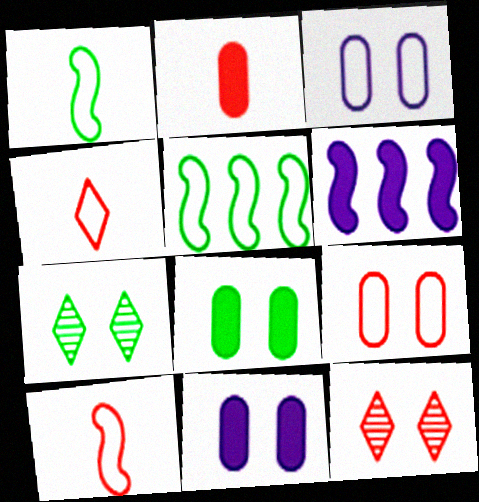[[3, 4, 5]]